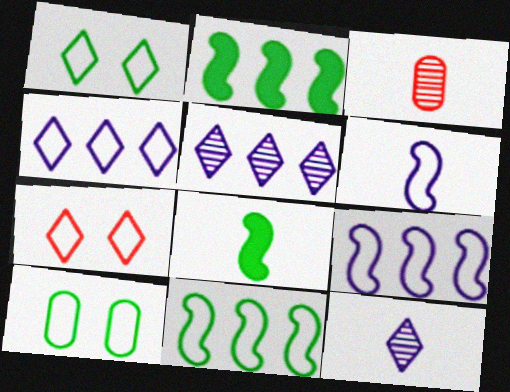[]